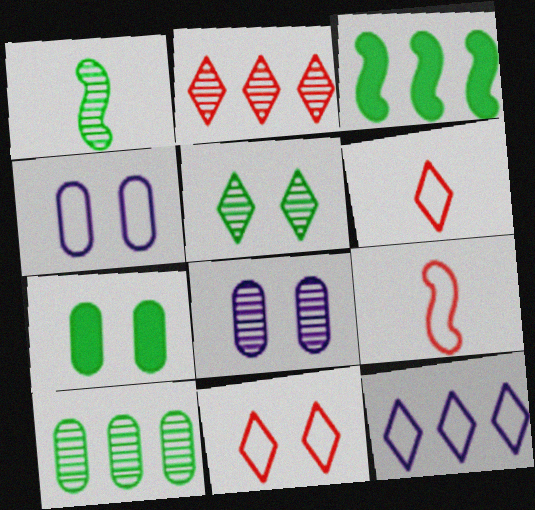[[1, 2, 8], 
[1, 5, 10], 
[3, 6, 8]]